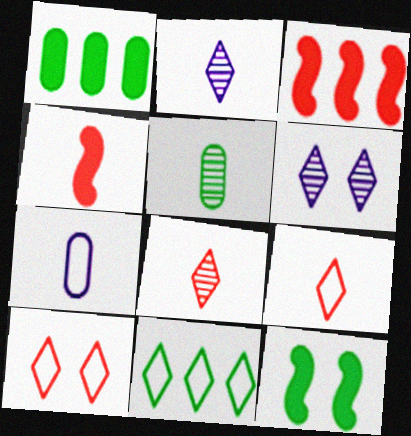[[5, 11, 12]]